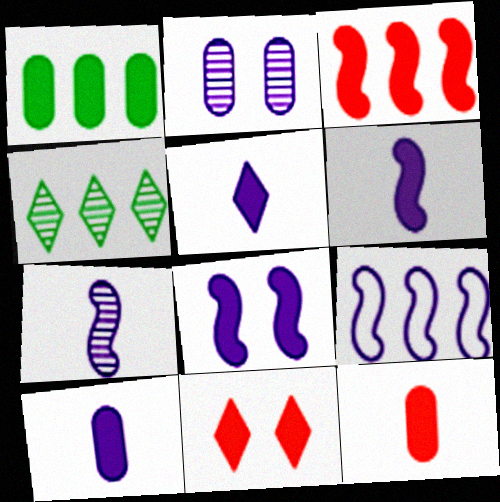[[1, 6, 11], 
[2, 5, 9], 
[3, 11, 12], 
[5, 6, 10], 
[7, 8, 9]]